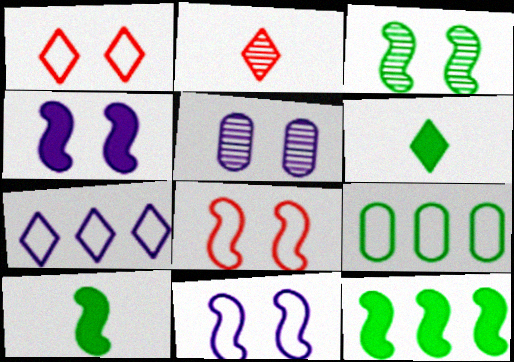[[2, 4, 9], 
[3, 4, 8], 
[3, 6, 9]]